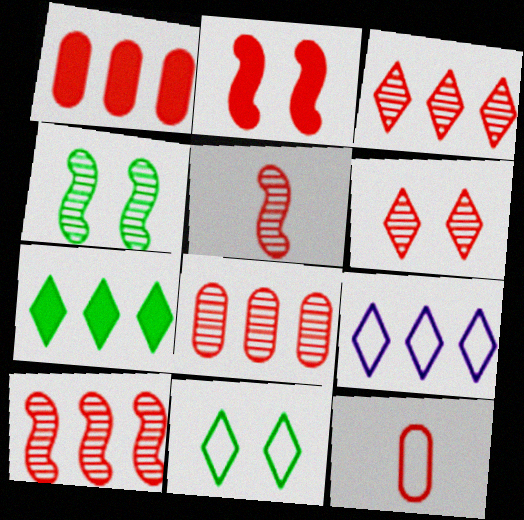[[2, 3, 12], 
[3, 7, 9], 
[3, 8, 10], 
[5, 6, 8]]